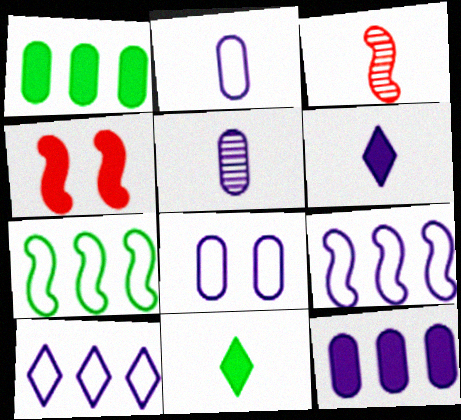[[1, 4, 6], 
[2, 3, 11], 
[4, 11, 12], 
[5, 8, 12]]